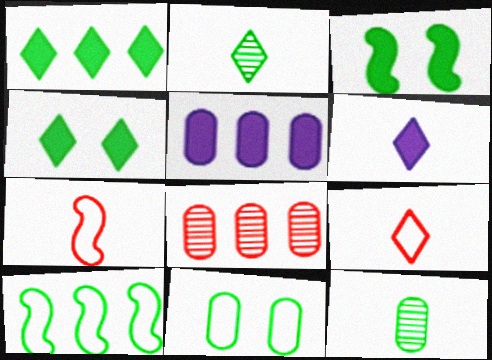[[2, 6, 9], 
[4, 10, 12], 
[6, 7, 12]]